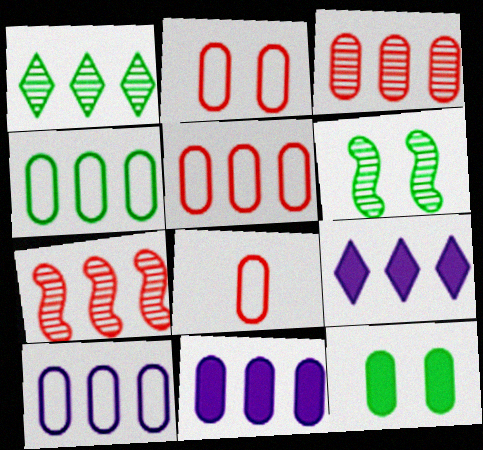[[2, 5, 8], 
[3, 4, 11], 
[4, 5, 10], 
[4, 7, 9], 
[6, 8, 9]]